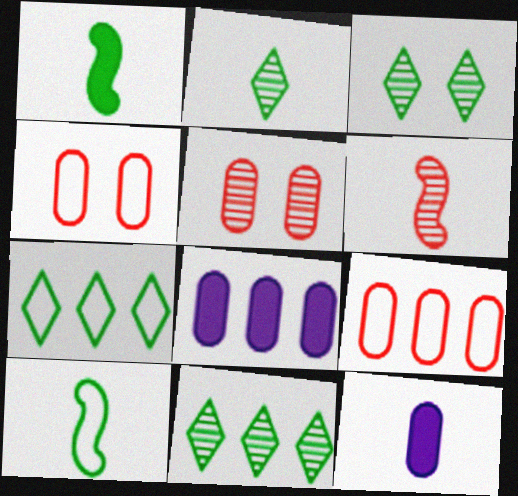[[2, 3, 11]]